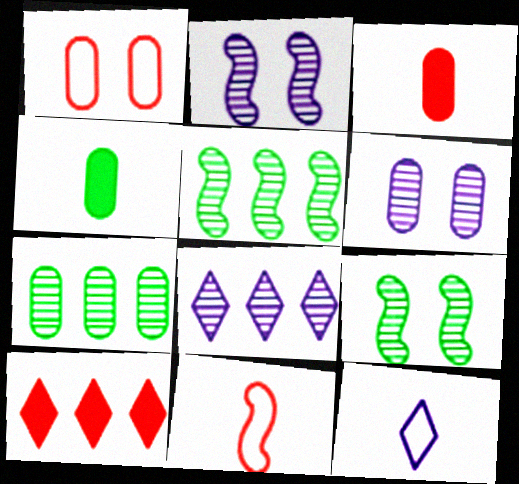[]